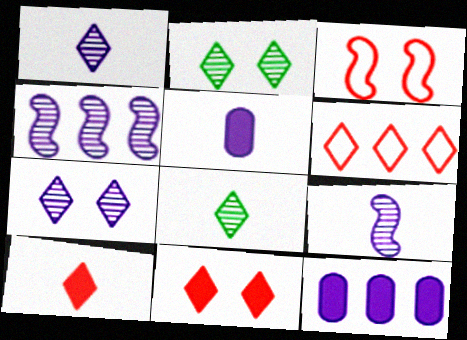[[3, 8, 12]]